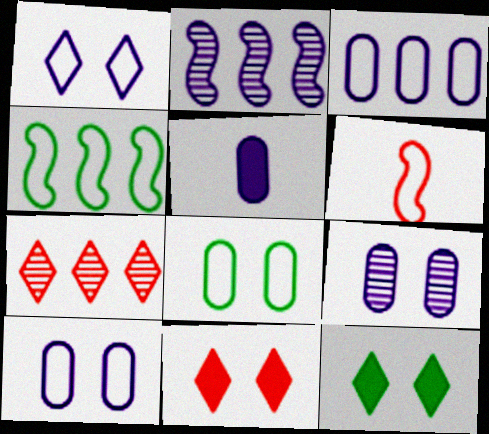[[1, 2, 5], 
[3, 5, 9]]